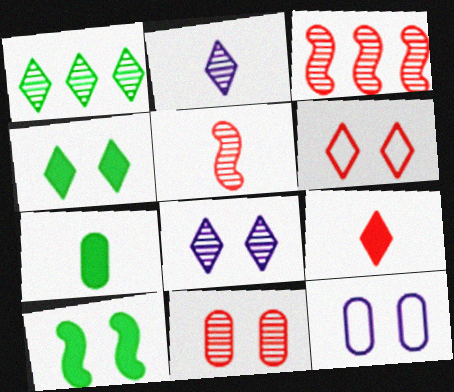[[4, 6, 8]]